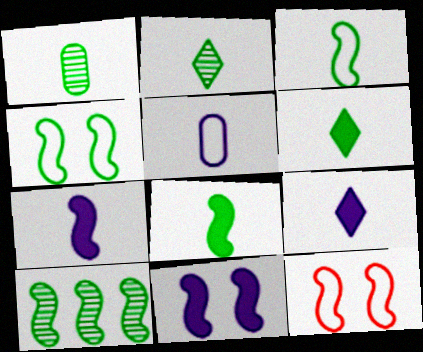[[1, 3, 6], 
[4, 8, 10], 
[7, 10, 12]]